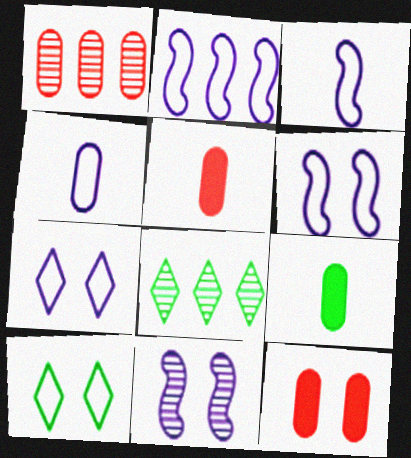[[2, 3, 6], 
[2, 4, 7], 
[3, 8, 12], 
[5, 6, 8], 
[10, 11, 12]]